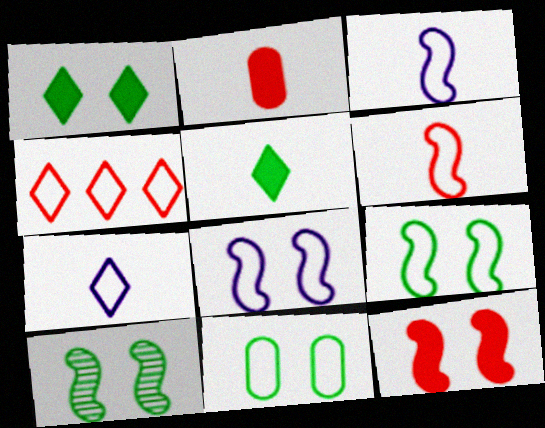[[1, 10, 11], 
[3, 4, 11], 
[8, 10, 12]]